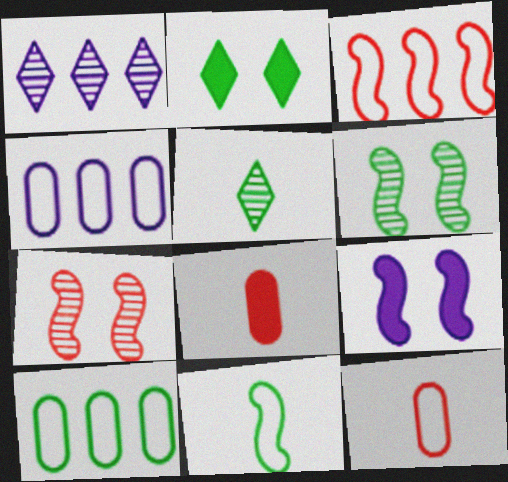[]